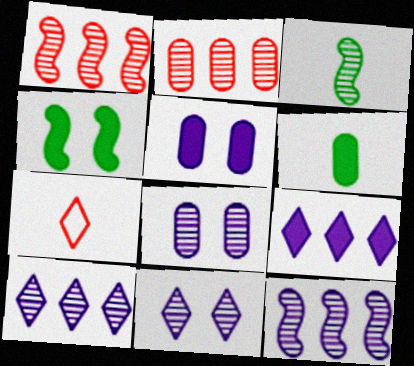[[2, 3, 11]]